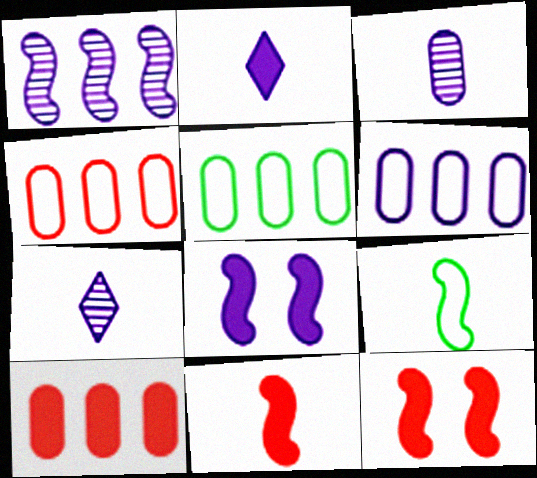[[1, 9, 12], 
[4, 5, 6], 
[5, 7, 12], 
[6, 7, 8]]